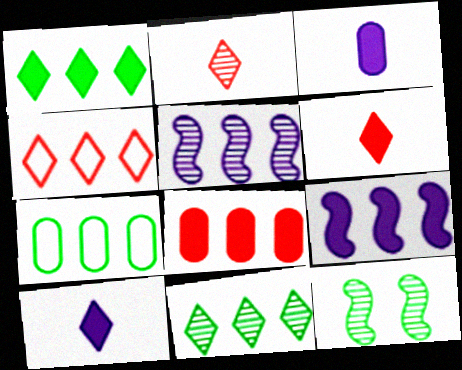[[1, 8, 9], 
[3, 4, 12]]